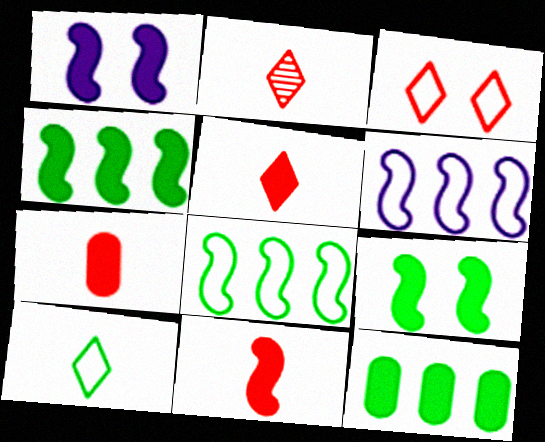[[1, 4, 11], 
[1, 5, 12], 
[5, 7, 11]]